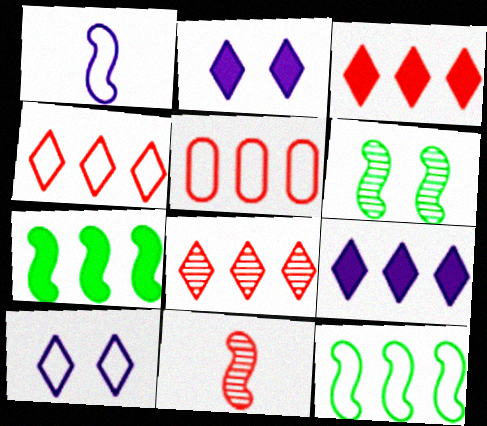[[3, 4, 8]]